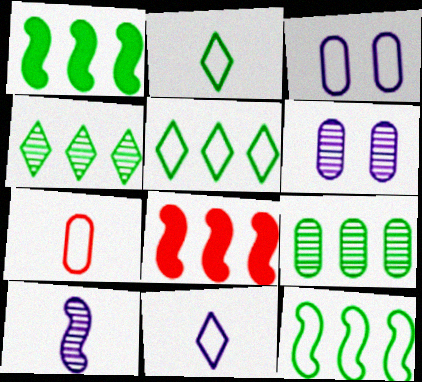[[1, 5, 9], 
[2, 6, 8]]